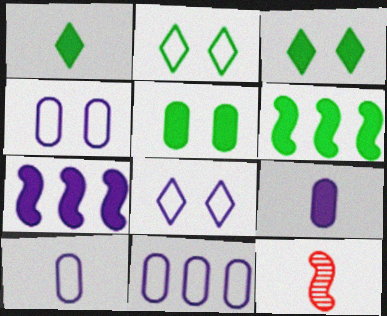[[1, 5, 6], 
[1, 10, 12], 
[3, 11, 12], 
[4, 10, 11]]